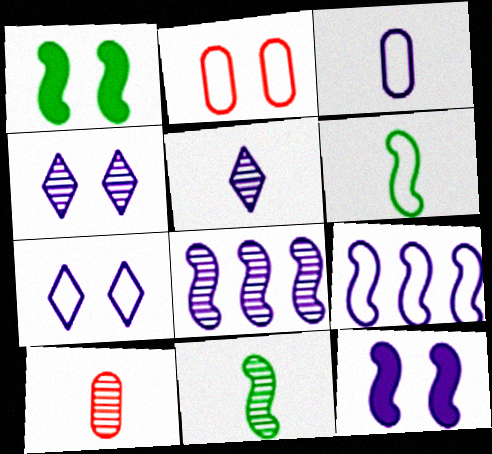[[1, 2, 4], 
[3, 7, 9], 
[5, 10, 11]]